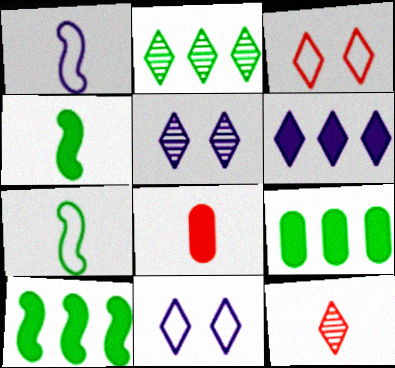[[2, 5, 12]]